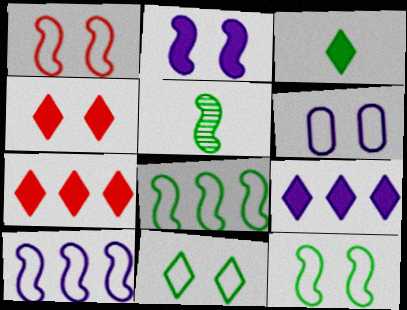[[1, 6, 11], 
[3, 4, 9], 
[5, 6, 7]]